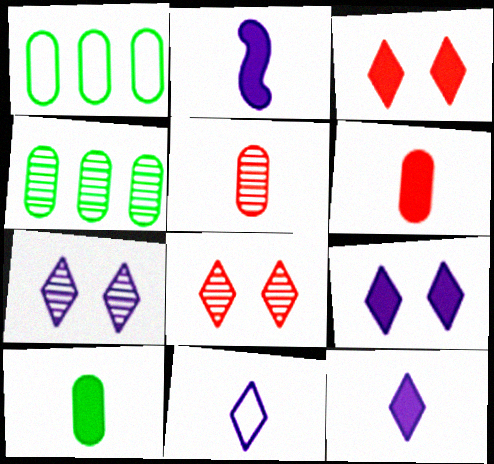[[1, 2, 8]]